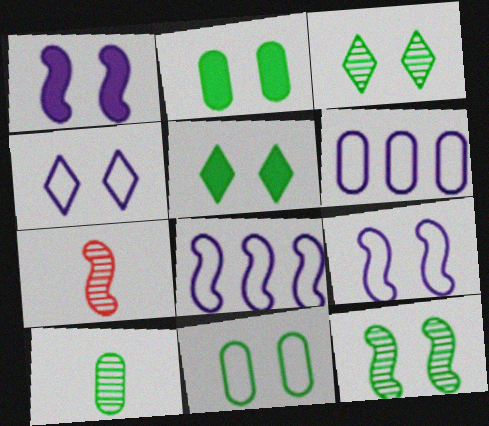[[5, 6, 7], 
[5, 11, 12]]